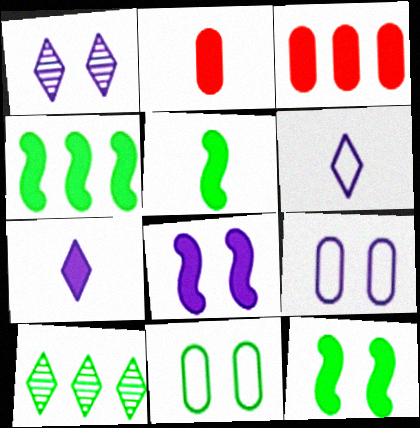[[1, 8, 9], 
[2, 5, 7], 
[3, 7, 12], 
[4, 5, 12], 
[5, 10, 11]]